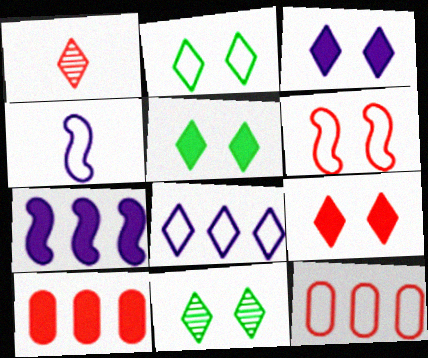[[1, 5, 8], 
[1, 6, 10], 
[2, 4, 12], 
[2, 5, 11], 
[3, 5, 9], 
[4, 10, 11]]